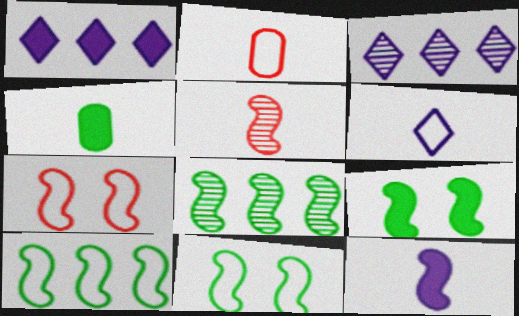[[2, 3, 9], 
[3, 4, 7], 
[4, 5, 6], 
[7, 8, 12]]